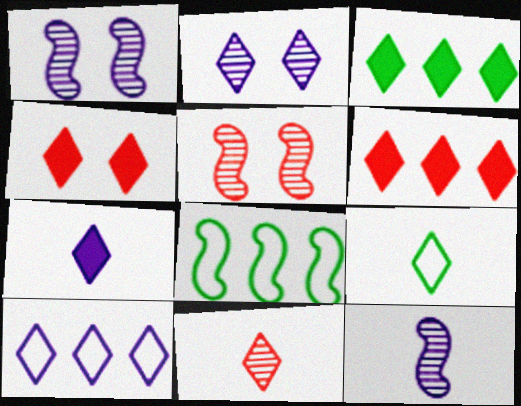[[2, 6, 9], 
[2, 7, 10], 
[3, 4, 7], 
[7, 9, 11]]